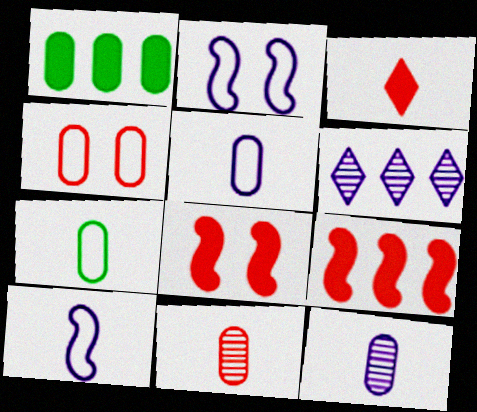[[1, 4, 12], 
[6, 7, 8]]